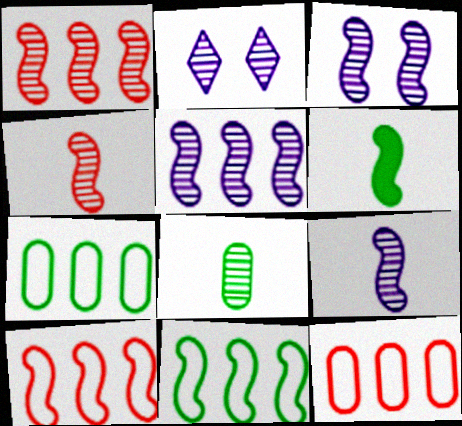[[1, 2, 8], 
[2, 6, 12], 
[3, 5, 9], 
[3, 6, 10]]